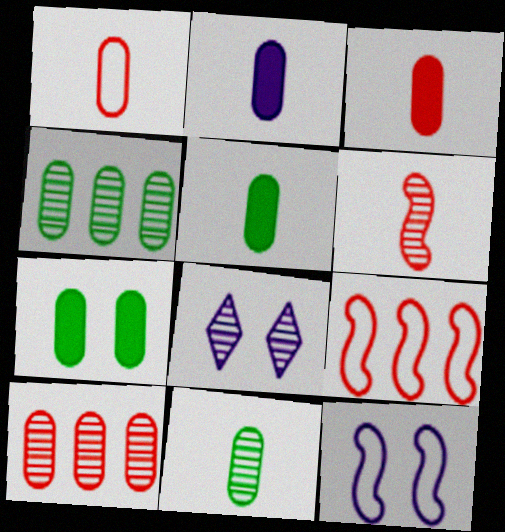[[1, 2, 11], 
[2, 3, 5], 
[4, 6, 8], 
[5, 8, 9]]